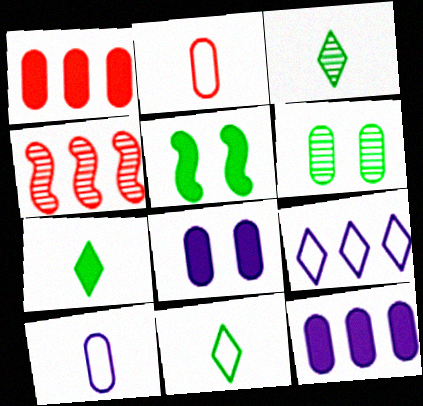[[1, 6, 10], 
[2, 6, 12], 
[3, 7, 11], 
[4, 8, 11]]